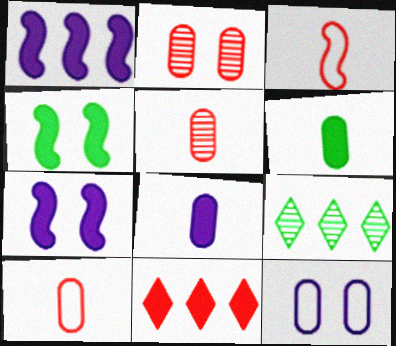[[2, 3, 11], 
[4, 8, 11], 
[6, 7, 11], 
[7, 9, 10]]